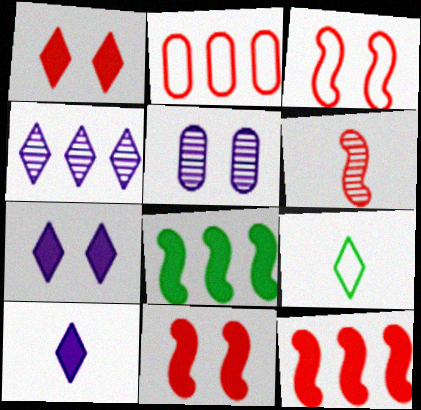[[1, 2, 6], 
[1, 4, 9], 
[2, 4, 8], 
[3, 6, 12], 
[5, 9, 12]]